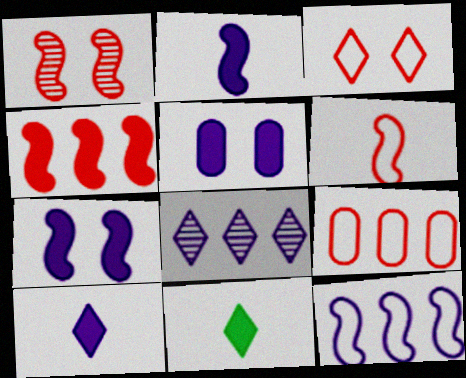[[1, 4, 6], 
[3, 6, 9], 
[3, 8, 11], 
[4, 5, 11]]